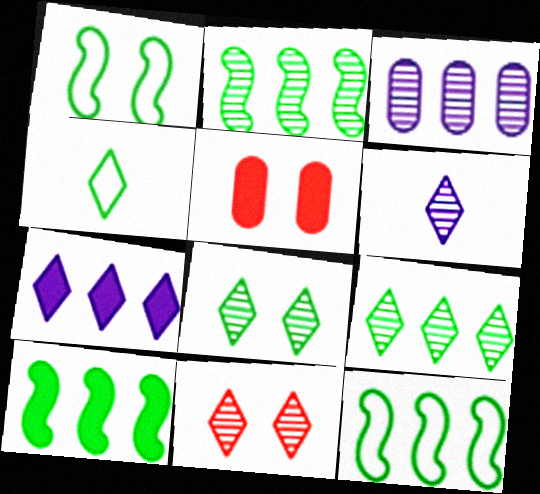[[2, 10, 12], 
[4, 7, 11], 
[5, 6, 12], 
[6, 9, 11]]